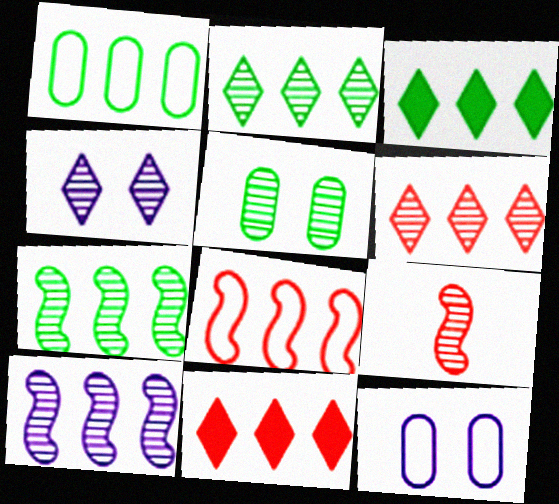[[1, 3, 7], 
[1, 10, 11], 
[3, 9, 12]]